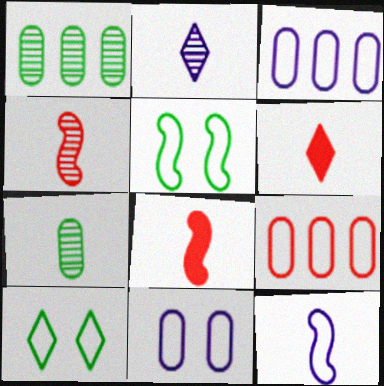[[2, 4, 7], 
[6, 7, 12], 
[9, 10, 12]]